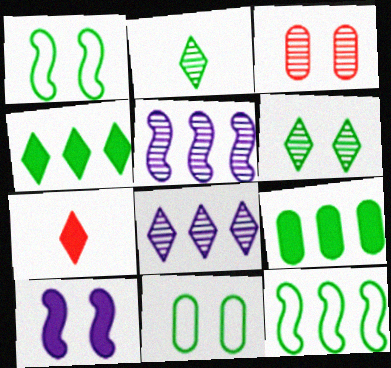[[1, 2, 9], 
[2, 3, 5], 
[5, 7, 11], 
[7, 9, 10]]